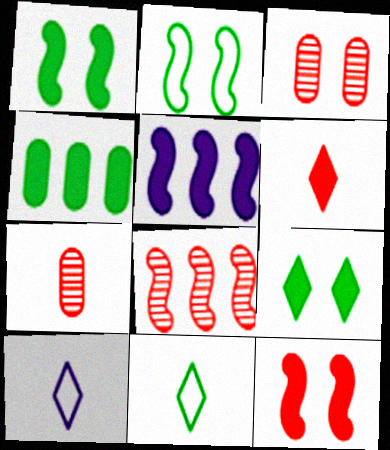[[3, 5, 11]]